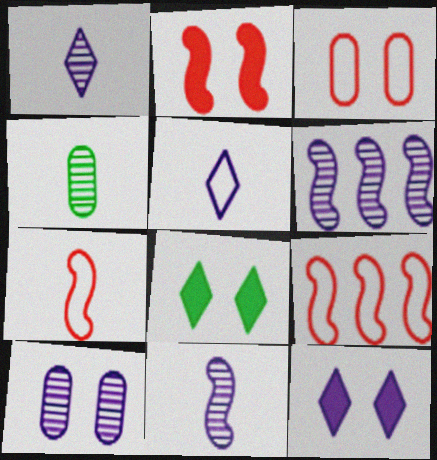[[1, 6, 10], 
[4, 9, 12]]